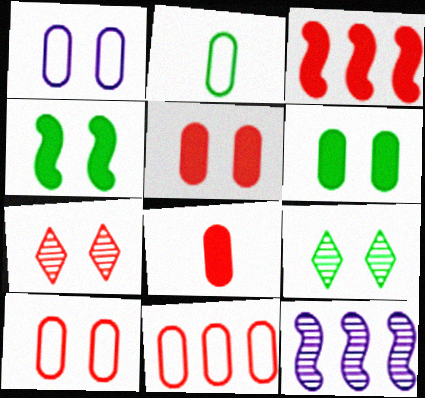[[1, 2, 11], 
[1, 4, 7]]